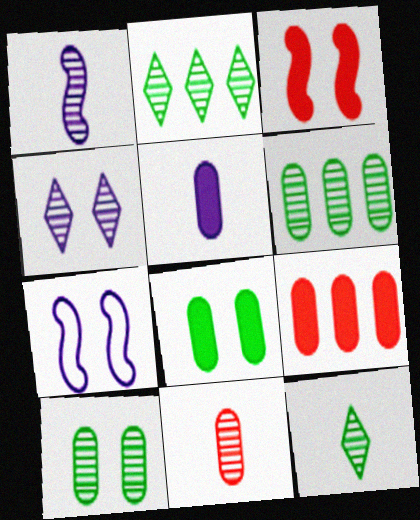[[1, 11, 12], 
[5, 8, 9], 
[7, 9, 12]]